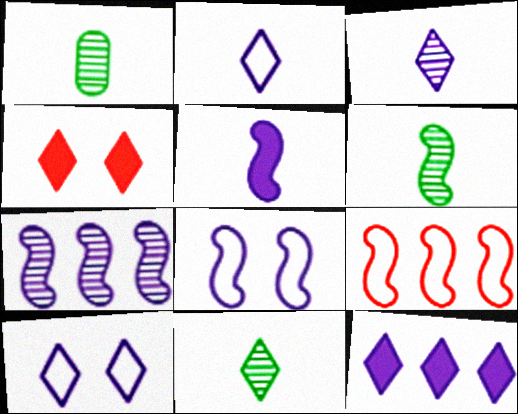[[1, 6, 11], 
[3, 10, 12], 
[5, 7, 8]]